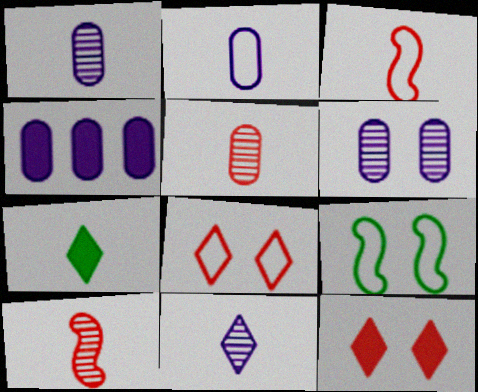[[1, 3, 7], 
[2, 4, 6], 
[2, 7, 10], 
[6, 9, 12]]